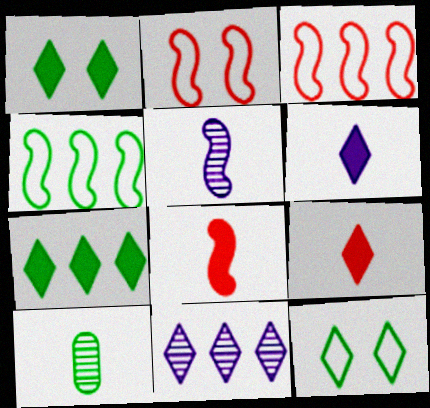[[1, 4, 10], 
[9, 11, 12]]